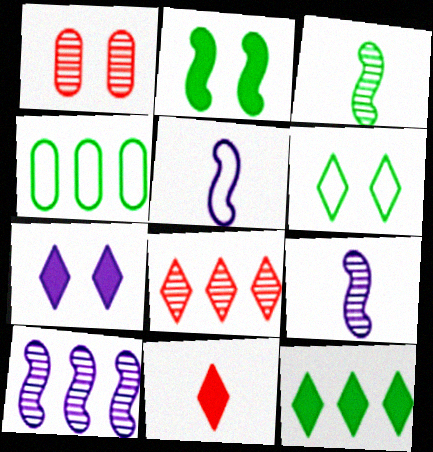[[1, 5, 12], 
[7, 11, 12]]